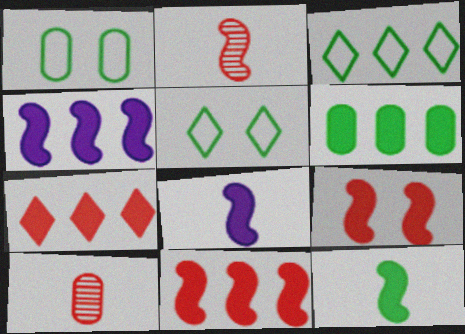[[4, 5, 10], 
[4, 6, 7], 
[4, 9, 12]]